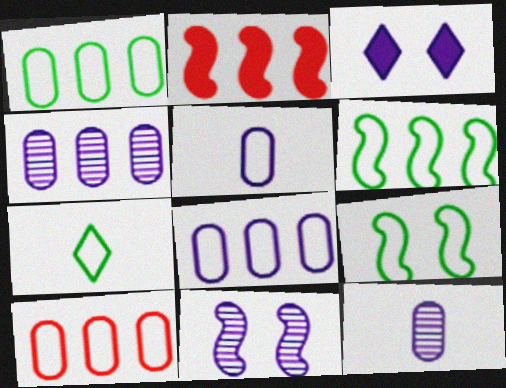[[1, 7, 9], 
[1, 8, 10]]